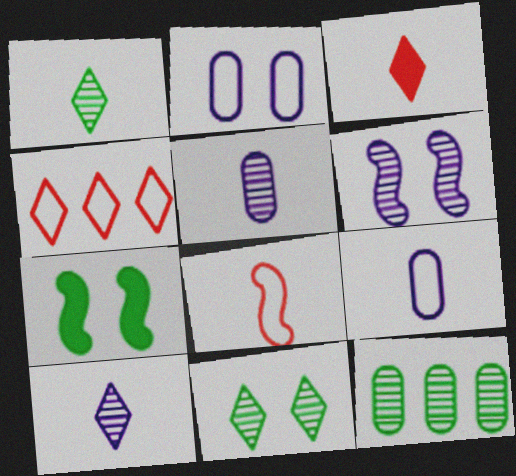[[4, 5, 7]]